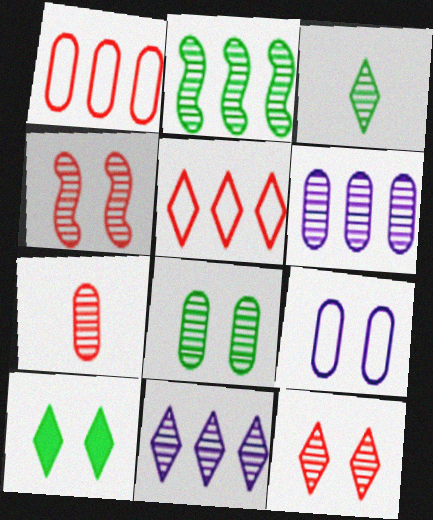[[2, 3, 8], 
[3, 4, 6], 
[3, 11, 12], 
[4, 9, 10], 
[6, 7, 8]]